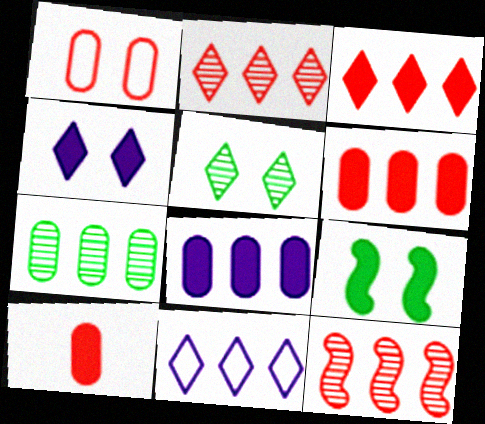[]